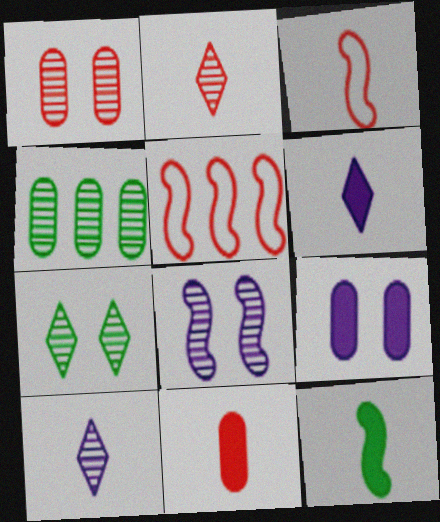[[1, 7, 8], 
[2, 3, 11], 
[2, 4, 8], 
[5, 8, 12], 
[6, 11, 12]]